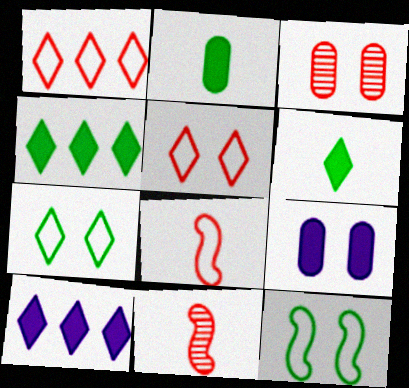[]